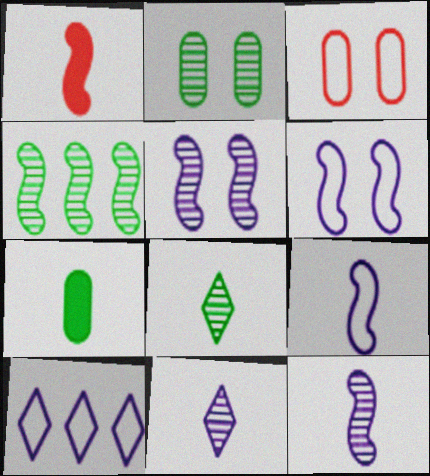[[1, 2, 10], 
[1, 4, 6], 
[2, 4, 8]]